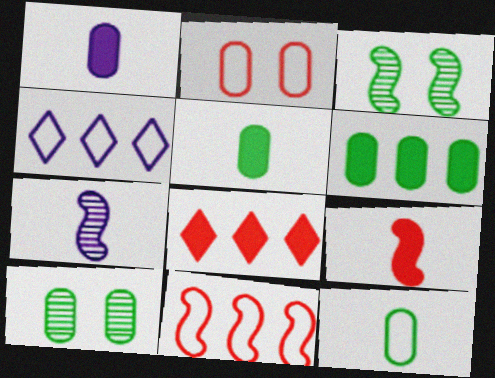[[4, 9, 10], 
[6, 10, 12]]